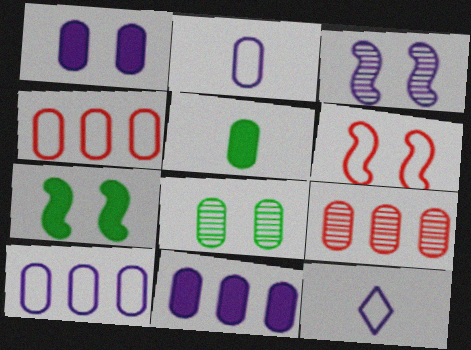[[3, 6, 7], 
[3, 11, 12], 
[7, 9, 12]]